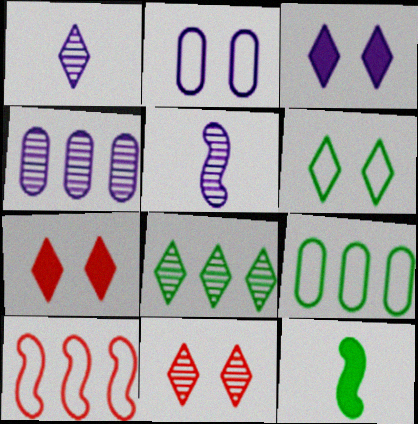[[1, 8, 11], 
[3, 6, 11], 
[5, 7, 9]]